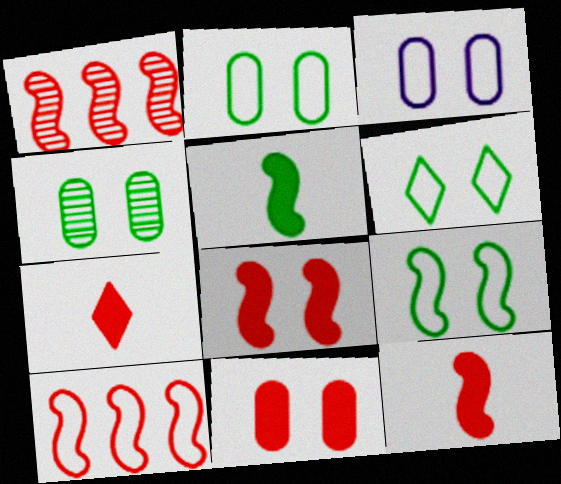[[2, 6, 9], 
[3, 4, 11]]